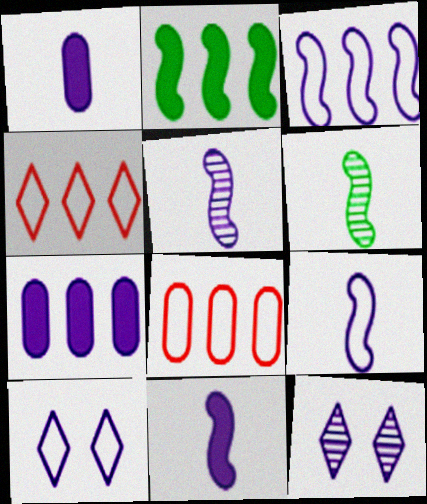[[1, 3, 12], 
[5, 7, 10], 
[5, 9, 11], 
[7, 9, 12]]